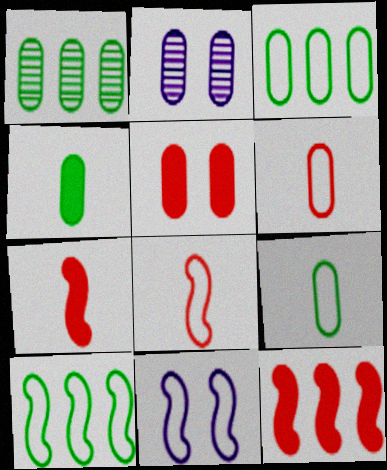[[8, 10, 11]]